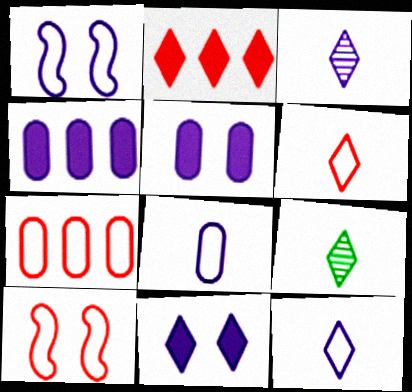[[1, 3, 4], 
[4, 9, 10], 
[6, 7, 10]]